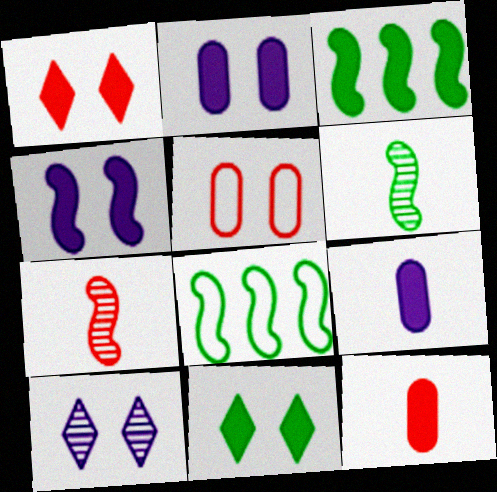[[1, 3, 9], 
[4, 7, 8], 
[8, 10, 12]]